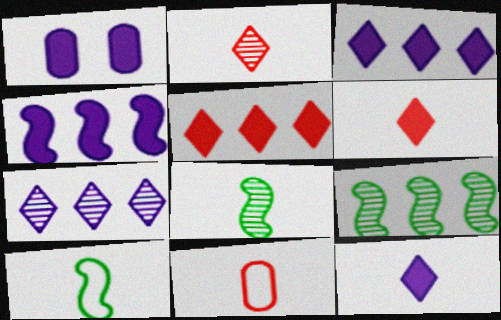[[1, 4, 12], 
[8, 11, 12]]